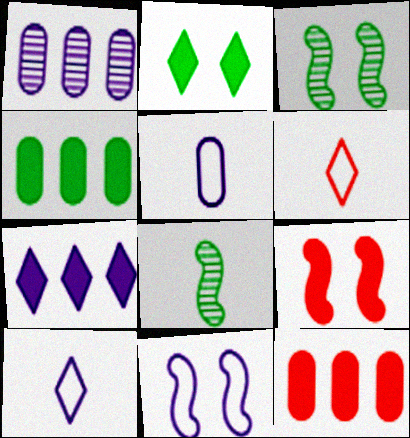[[3, 9, 11], 
[3, 10, 12]]